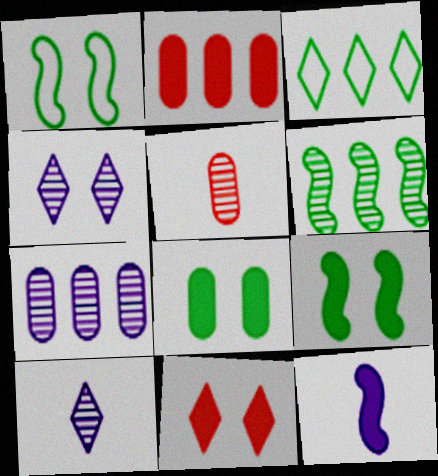[[1, 2, 10], 
[3, 10, 11], 
[4, 5, 6]]